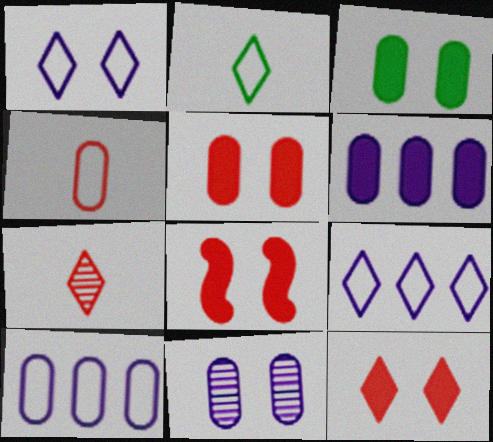[[5, 8, 12]]